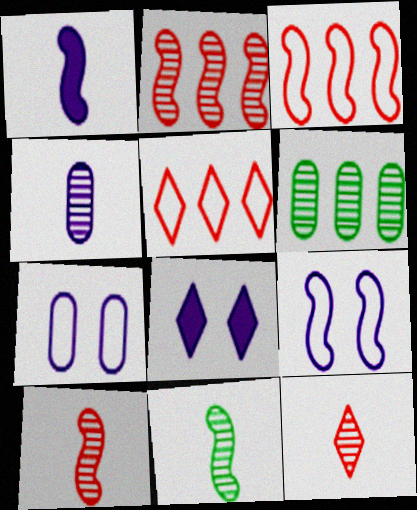[[4, 11, 12]]